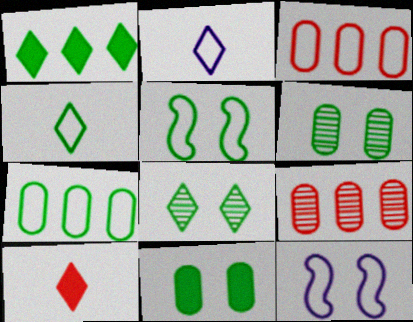[[1, 4, 8], 
[2, 3, 5], 
[3, 4, 12], 
[4, 5, 7], 
[5, 8, 11]]